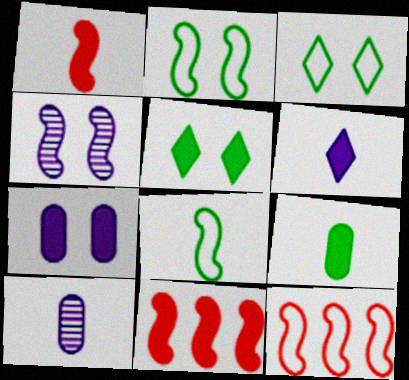[[1, 6, 9], 
[3, 10, 11], 
[4, 8, 11], 
[5, 10, 12]]